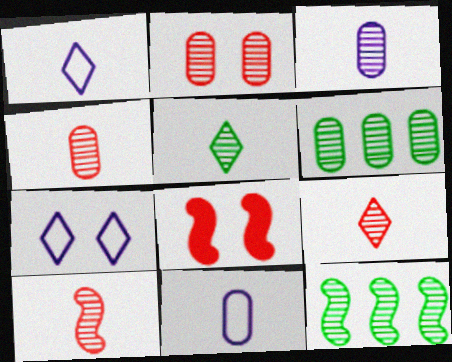[[1, 6, 8], 
[2, 3, 6], 
[3, 5, 10], 
[4, 9, 10]]